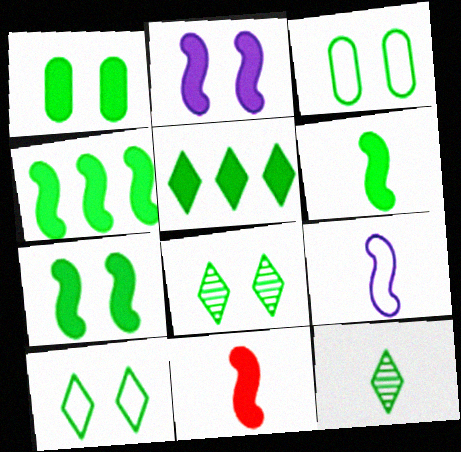[[1, 5, 6], 
[2, 4, 11], 
[3, 4, 12], 
[3, 7, 8], 
[4, 6, 7], 
[5, 10, 12]]